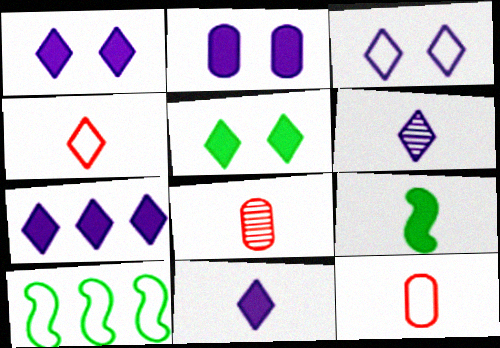[[1, 7, 11], 
[1, 8, 10], 
[3, 6, 7], 
[3, 10, 12], 
[6, 9, 12]]